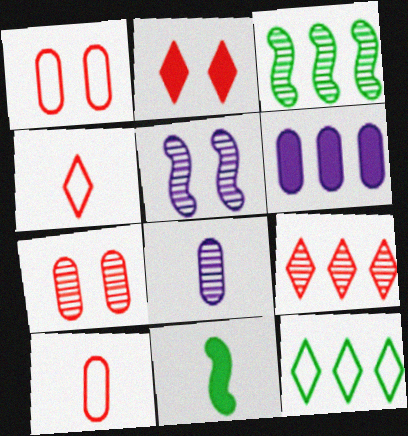[[2, 4, 9], 
[2, 6, 11], 
[4, 8, 11]]